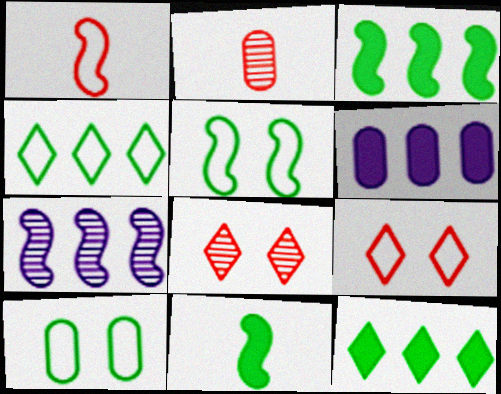[[2, 6, 10]]